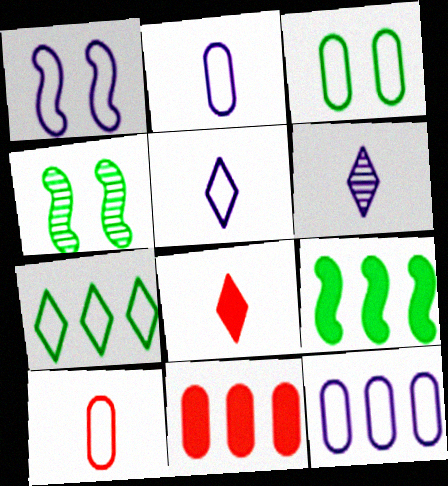[[1, 5, 12], 
[1, 7, 10], 
[3, 10, 12], 
[4, 5, 11], 
[4, 8, 12]]